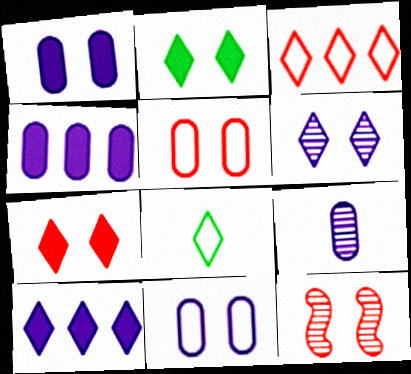[[2, 11, 12], 
[4, 8, 12], 
[4, 9, 11], 
[5, 7, 12]]